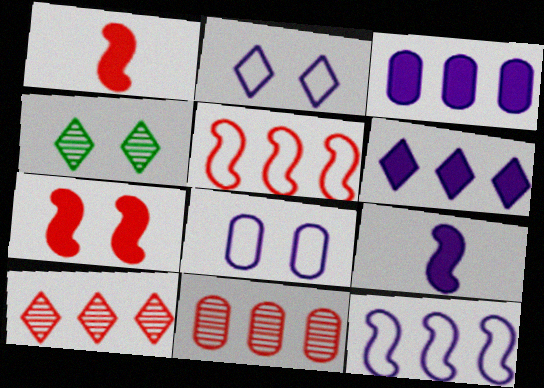[[4, 7, 8]]